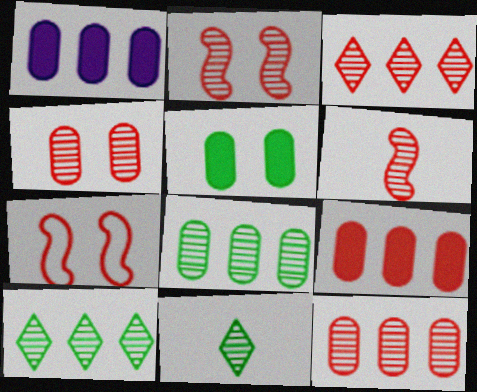[[1, 7, 11], 
[3, 4, 6]]